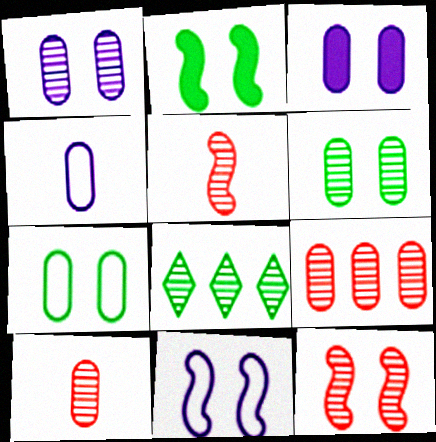[[1, 5, 8], 
[2, 11, 12]]